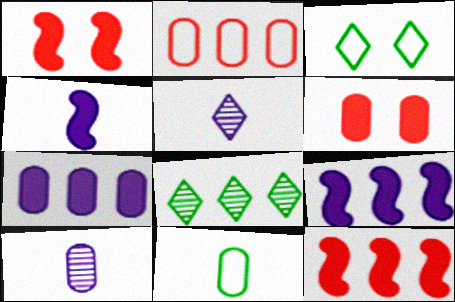[[2, 8, 9], 
[3, 10, 12]]